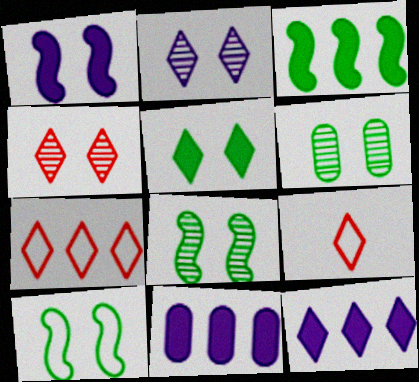[[5, 6, 10], 
[8, 9, 11]]